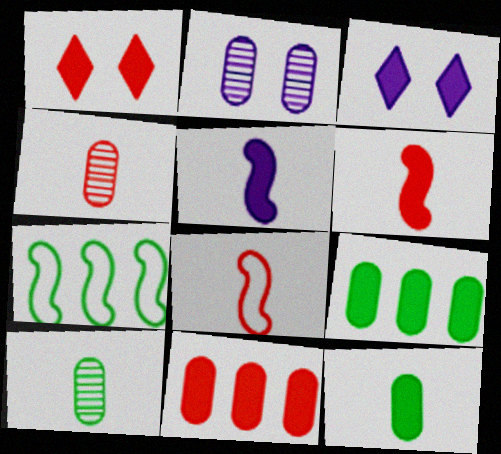[[1, 5, 9], 
[1, 6, 11], 
[3, 4, 7], 
[3, 6, 9]]